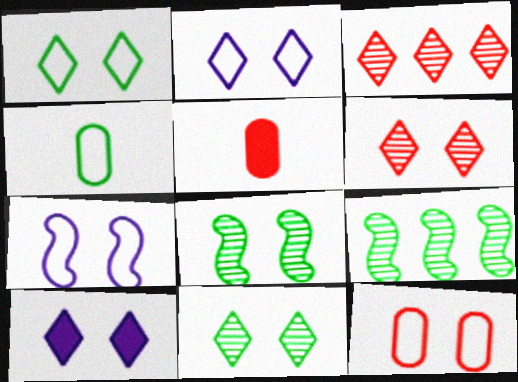[[1, 6, 10], 
[1, 7, 12], 
[2, 5, 9], 
[8, 10, 12]]